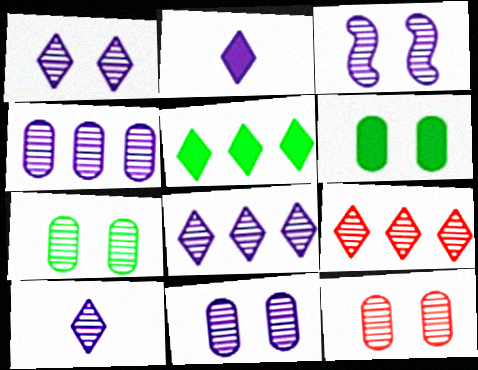[[1, 3, 11], 
[1, 8, 10], 
[3, 4, 10], 
[7, 11, 12]]